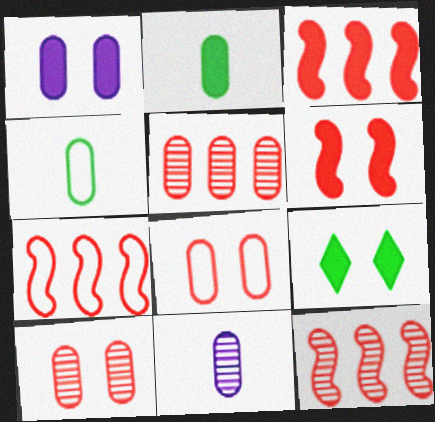[[1, 4, 5], 
[1, 6, 9], 
[3, 7, 12], 
[7, 9, 11]]